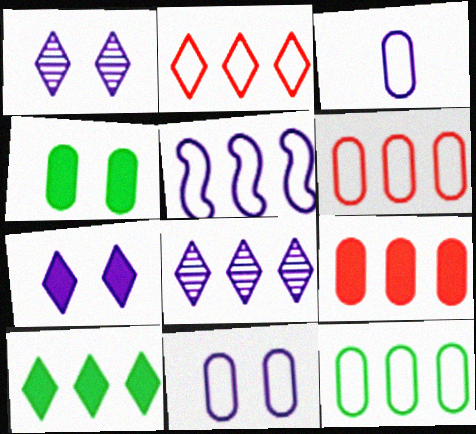[[2, 5, 12], 
[2, 8, 10]]